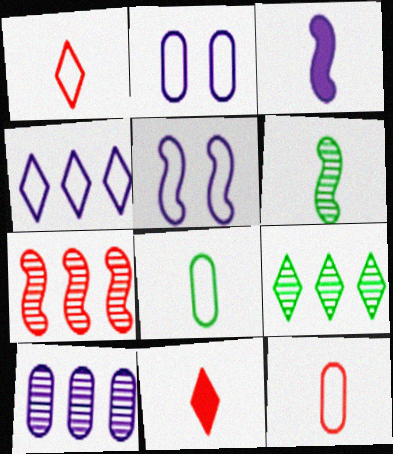[[7, 9, 10]]